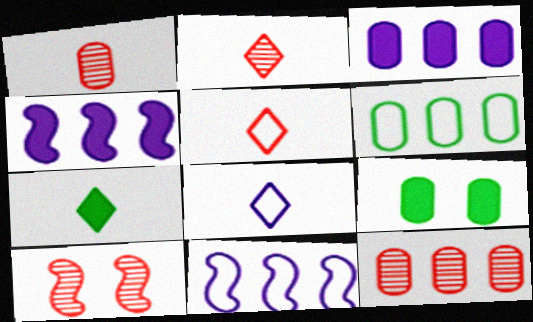[[2, 7, 8], 
[2, 9, 11], 
[2, 10, 12], 
[3, 6, 12]]